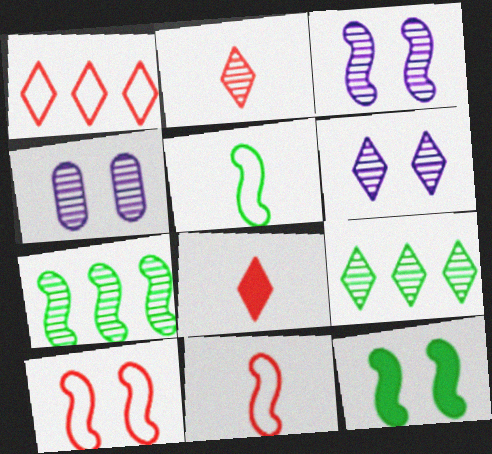[[2, 4, 7], 
[2, 6, 9], 
[3, 4, 6], 
[3, 10, 12], 
[5, 7, 12]]